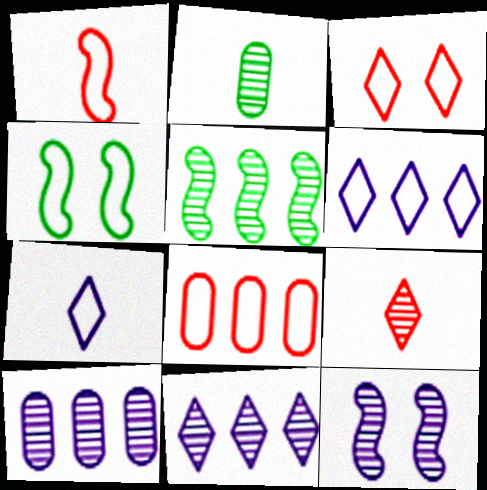[[1, 3, 8], 
[4, 7, 8]]